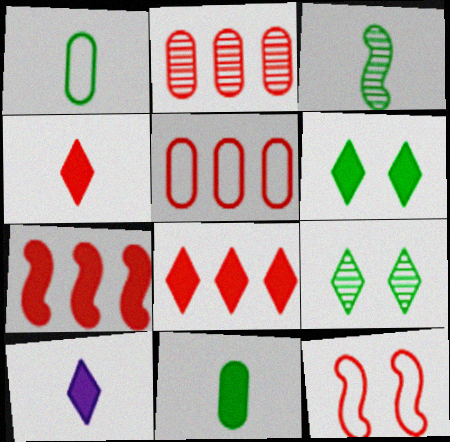[[2, 4, 12], 
[6, 8, 10]]